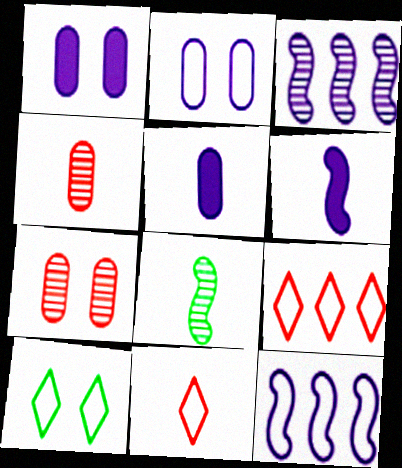[[1, 8, 9], 
[5, 8, 11]]